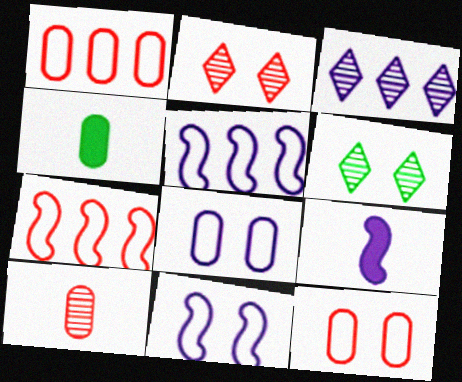[[1, 6, 9], 
[2, 4, 5], 
[3, 8, 9]]